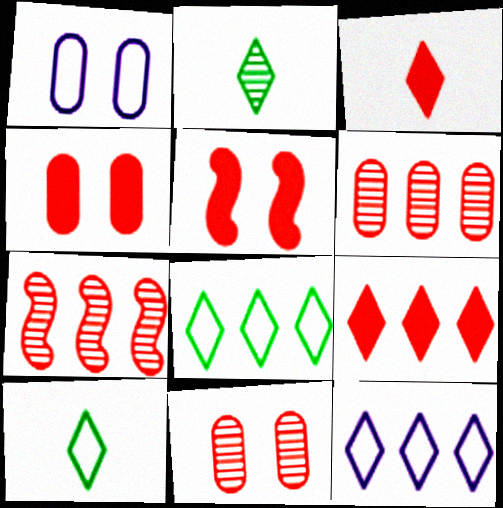[]